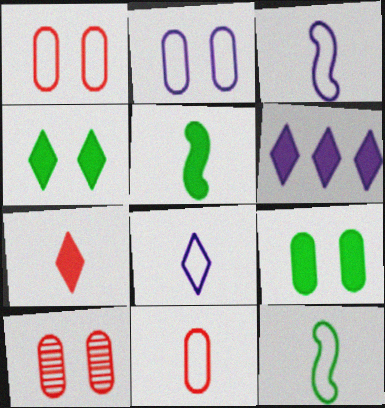[[2, 9, 10], 
[4, 6, 7], 
[6, 10, 12], 
[8, 11, 12]]